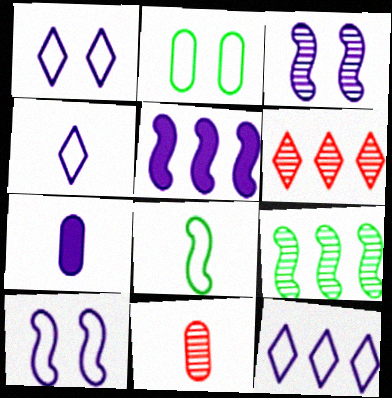[[1, 4, 12], 
[3, 7, 12]]